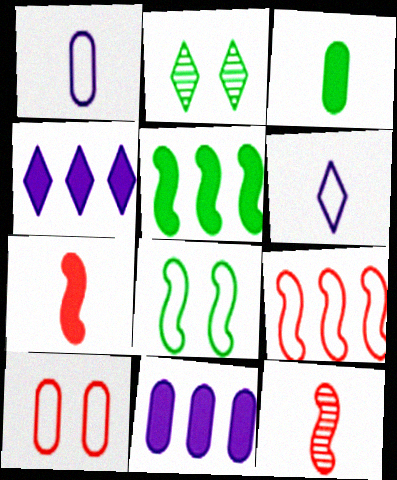[[3, 6, 12]]